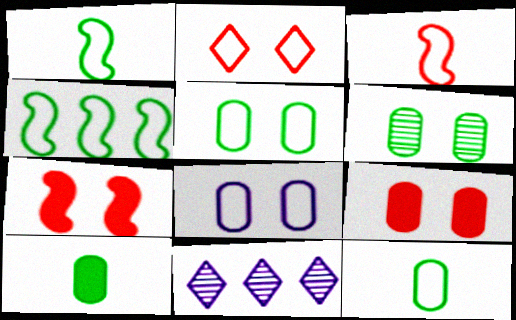[[1, 9, 11], 
[6, 8, 9], 
[7, 11, 12]]